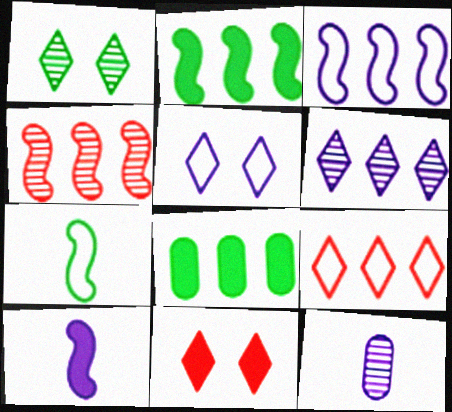[[1, 4, 12], 
[1, 5, 11], 
[1, 7, 8], 
[2, 3, 4], 
[8, 10, 11]]